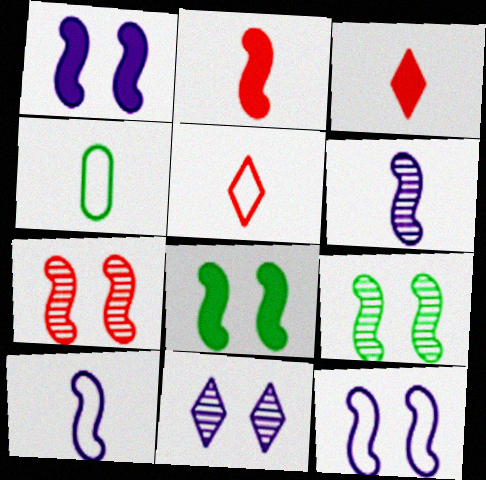[[3, 4, 6], 
[4, 5, 10], 
[7, 8, 12]]